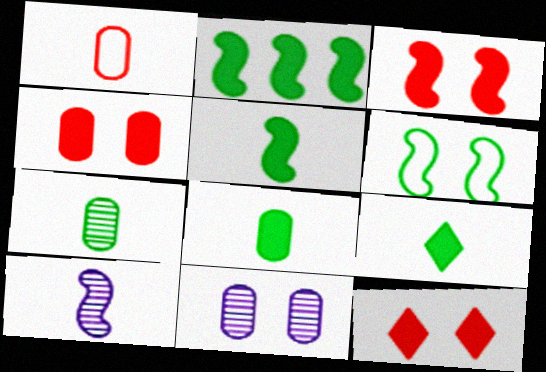[[1, 9, 10], 
[3, 4, 12], 
[5, 8, 9], 
[6, 11, 12]]